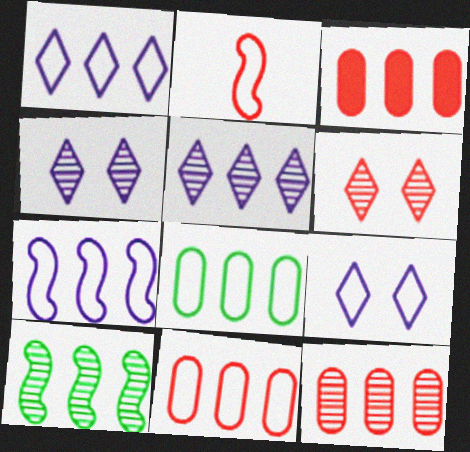[[1, 3, 10], 
[2, 3, 6], 
[2, 8, 9], 
[3, 11, 12], 
[5, 10, 12]]